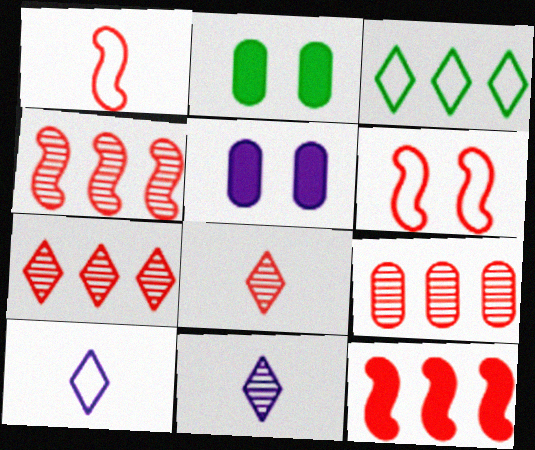[[2, 4, 10], 
[4, 7, 9]]